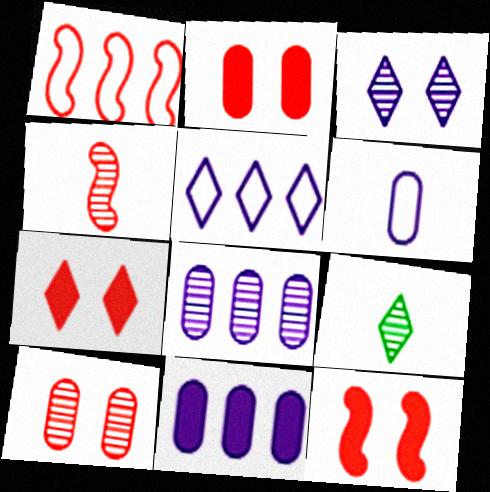[[1, 4, 12], 
[2, 7, 12], 
[5, 7, 9]]